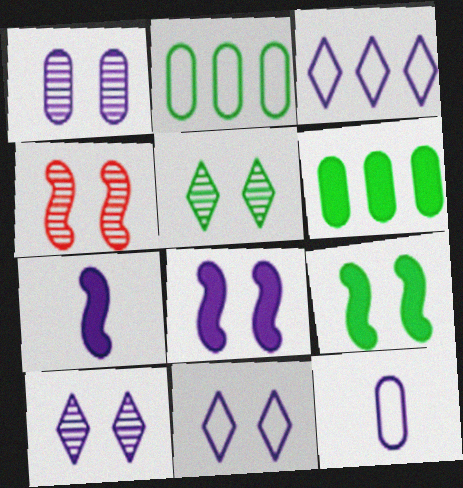[[1, 3, 7], 
[1, 4, 5], 
[1, 8, 11]]